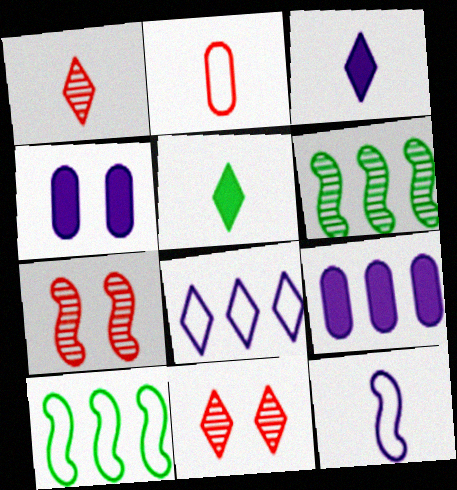[[1, 4, 10], 
[5, 8, 11]]